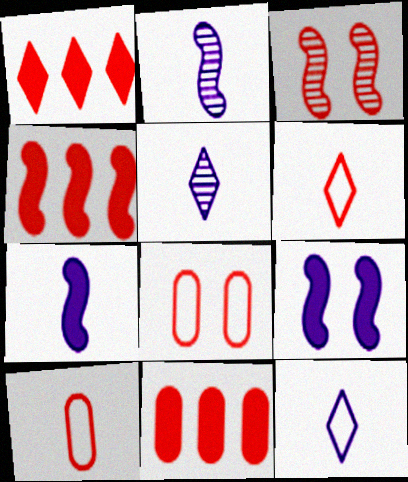[[1, 3, 10], 
[1, 4, 11], 
[3, 6, 11]]